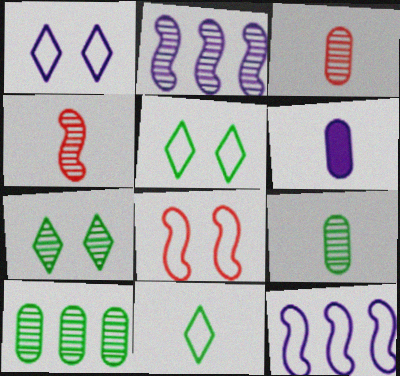[[1, 2, 6], 
[2, 3, 7], 
[4, 6, 11]]